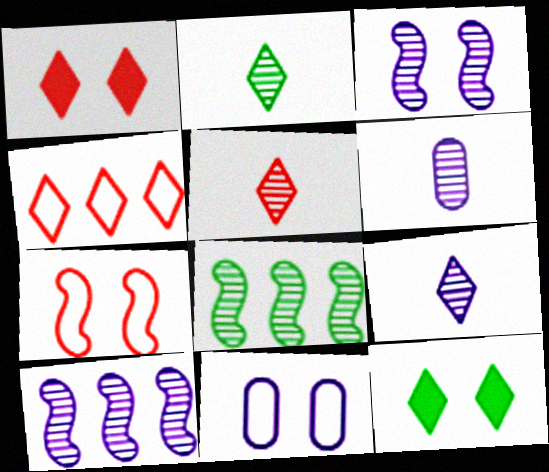[[1, 4, 5], 
[2, 5, 9], 
[4, 9, 12]]